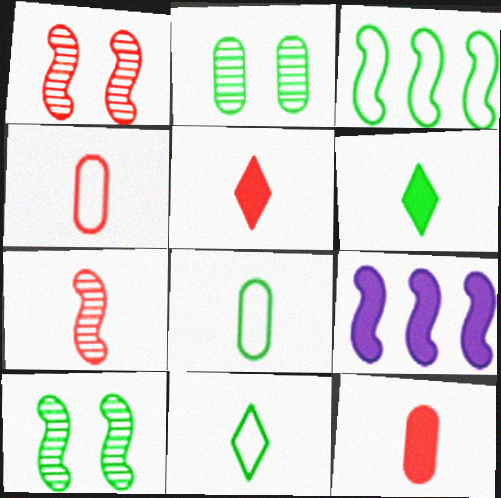[[2, 3, 6], 
[4, 5, 7]]